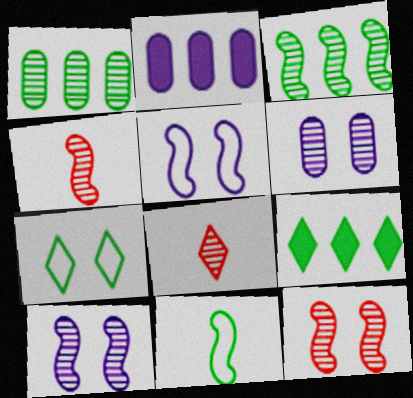[[1, 8, 10], 
[2, 4, 7], 
[3, 4, 10], 
[3, 6, 8]]